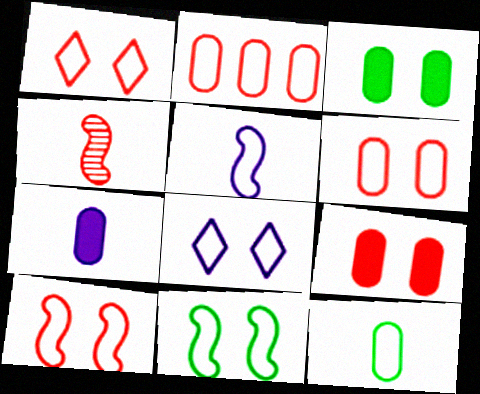[[1, 6, 10], 
[6, 8, 11]]